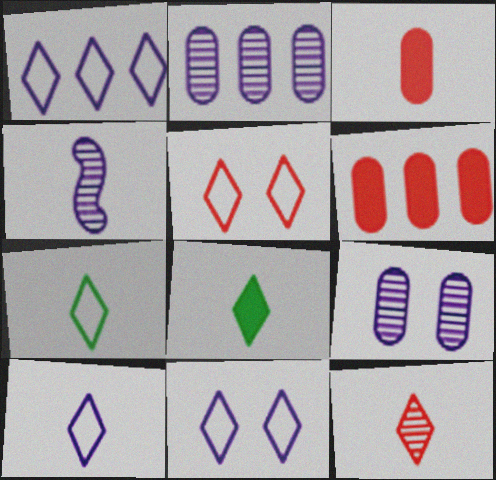[[1, 5, 7], 
[1, 10, 11], 
[3, 4, 7], 
[8, 10, 12]]